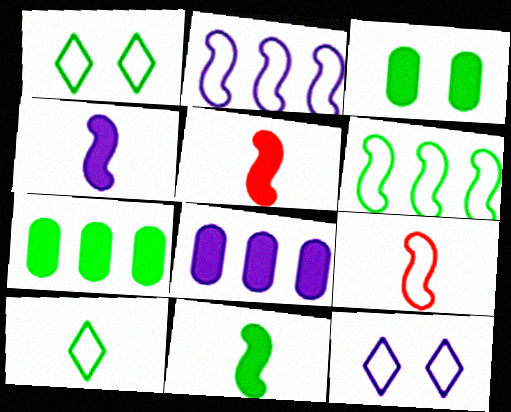[[4, 5, 11]]